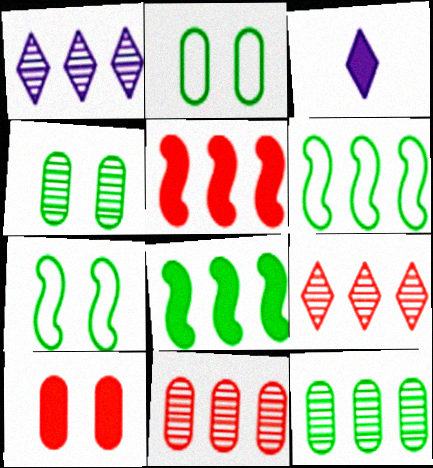[[3, 7, 11], 
[3, 8, 10]]